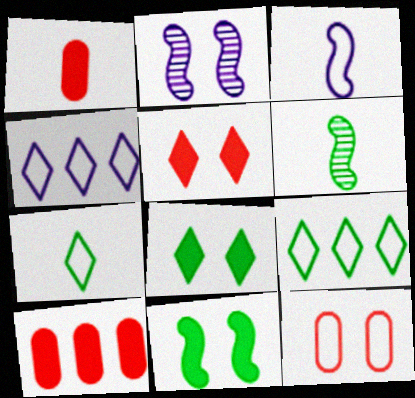[[1, 2, 9], 
[2, 7, 10], 
[2, 8, 12], 
[3, 9, 12]]